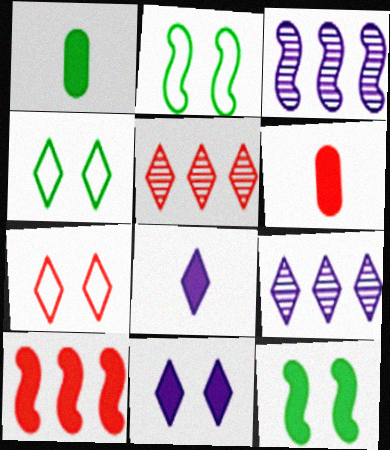[[1, 3, 7], 
[1, 10, 11], 
[2, 6, 9], 
[3, 4, 6], 
[4, 5, 8]]